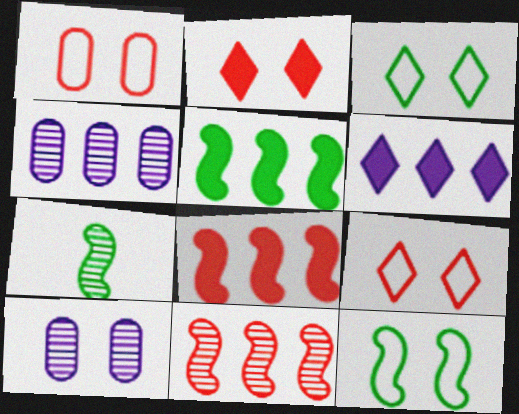[[1, 6, 7], 
[2, 10, 12], 
[5, 7, 12]]